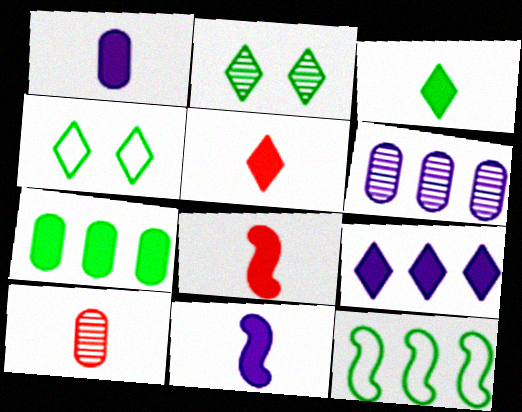[[1, 3, 8], 
[4, 6, 8]]